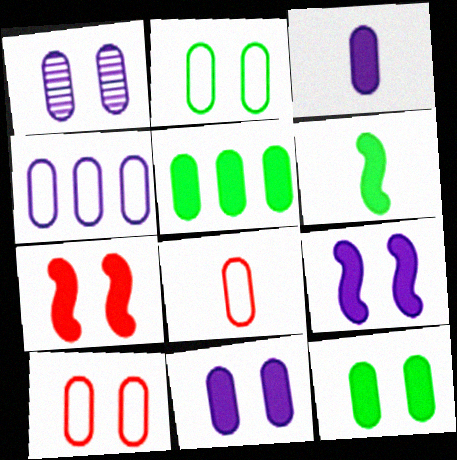[[1, 3, 4], 
[1, 5, 8], 
[1, 10, 12], 
[2, 4, 8]]